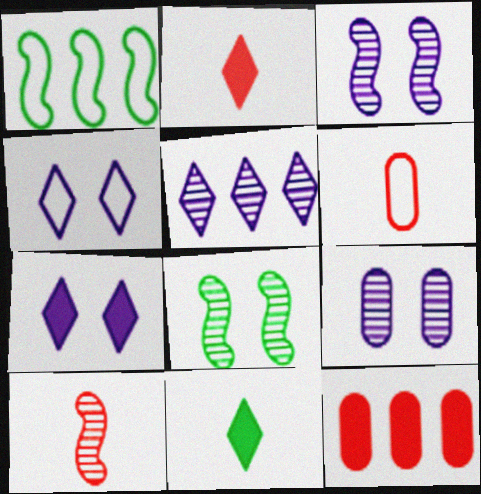[[1, 2, 9], 
[1, 4, 6], 
[1, 5, 12], 
[2, 6, 10]]